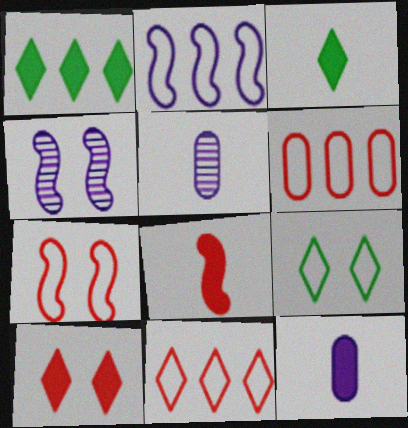[[1, 5, 7], 
[3, 4, 6], 
[3, 8, 12]]